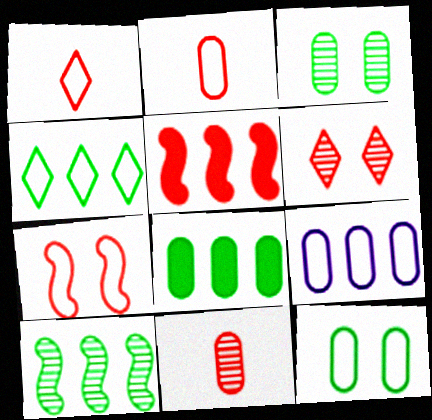[[2, 5, 6], 
[2, 9, 12], 
[4, 8, 10]]